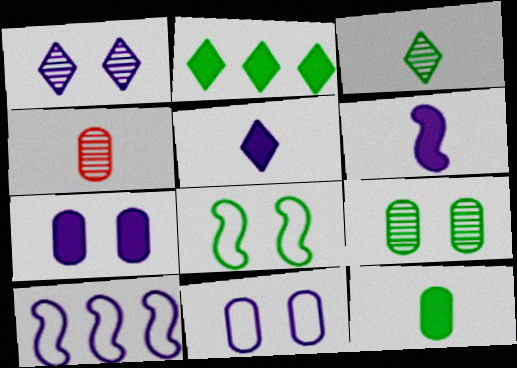[]